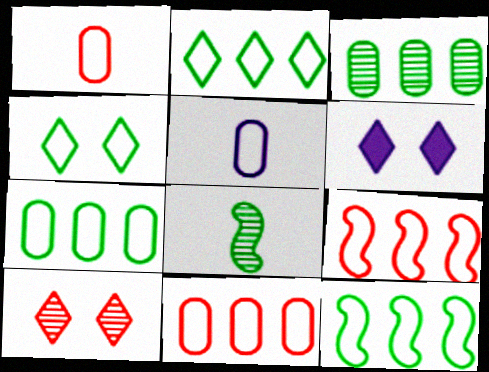[[2, 7, 12], 
[4, 5, 9], 
[4, 6, 10], 
[6, 8, 11]]